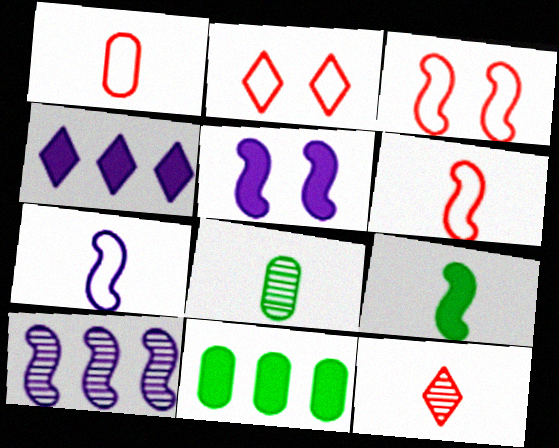[[3, 4, 8], 
[3, 9, 10], 
[5, 7, 10]]